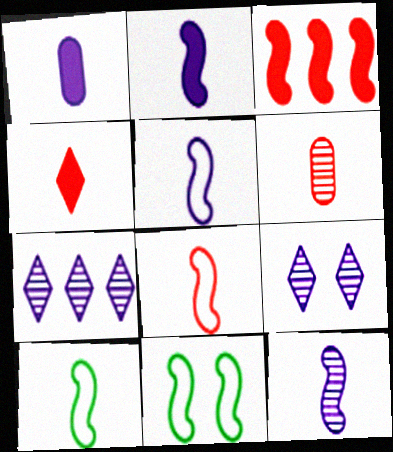[[2, 5, 12], 
[3, 11, 12], 
[4, 6, 8], 
[5, 8, 10]]